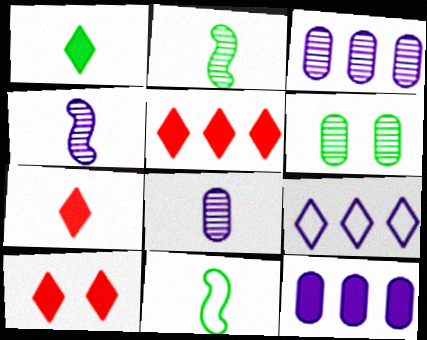[[3, 10, 11], 
[5, 7, 10], 
[7, 8, 11]]